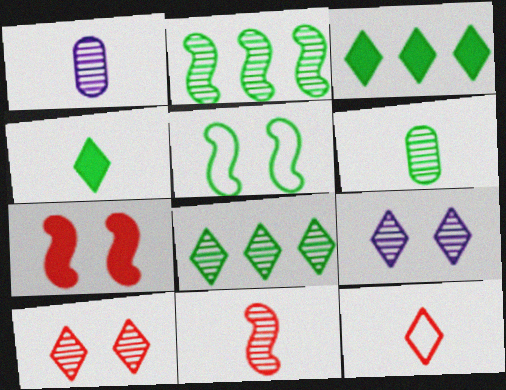[[1, 2, 10], 
[3, 5, 6], 
[3, 9, 12]]